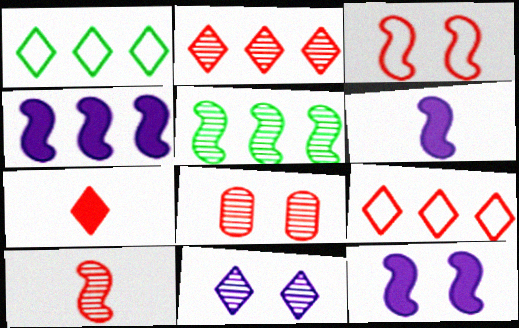[[1, 6, 8], 
[1, 7, 11], 
[2, 8, 10], 
[3, 5, 6], 
[4, 6, 12]]